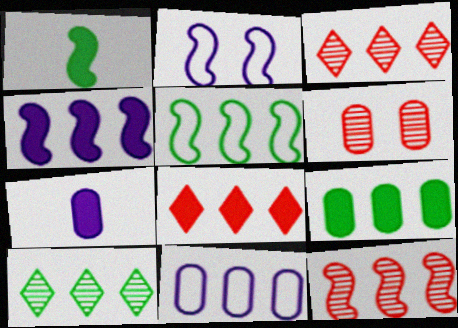[[1, 2, 12], 
[4, 5, 12], 
[4, 8, 9], 
[5, 9, 10]]